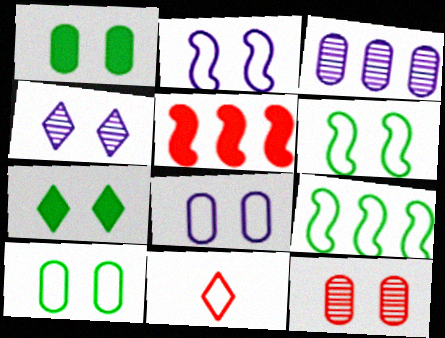[[1, 8, 12], 
[2, 7, 12], 
[5, 11, 12], 
[8, 9, 11]]